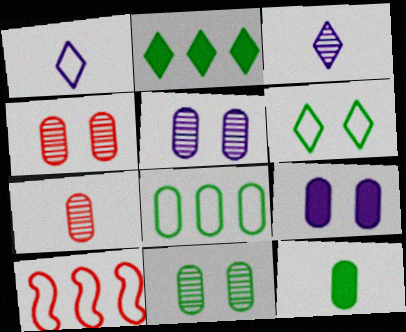[[4, 5, 11], 
[7, 8, 9], 
[8, 11, 12]]